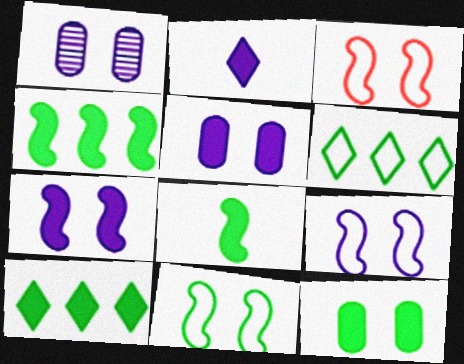[[3, 9, 11], 
[8, 10, 12]]